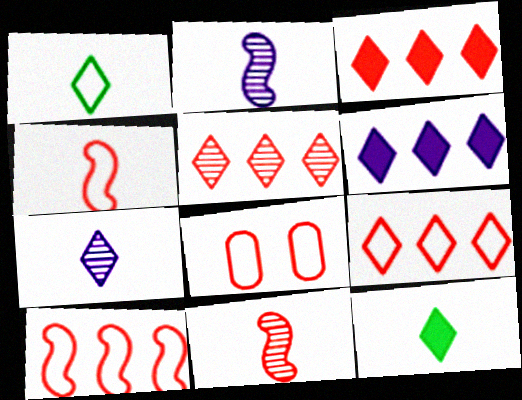[[3, 5, 9], 
[3, 8, 11], 
[4, 8, 9]]